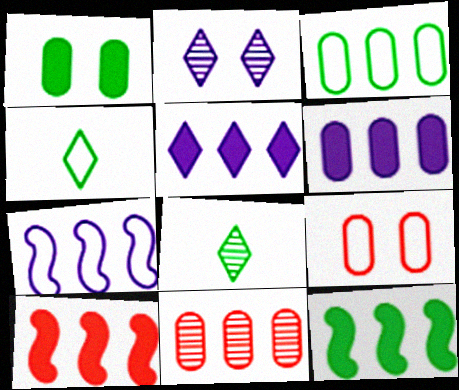[[3, 6, 11], 
[4, 7, 9]]